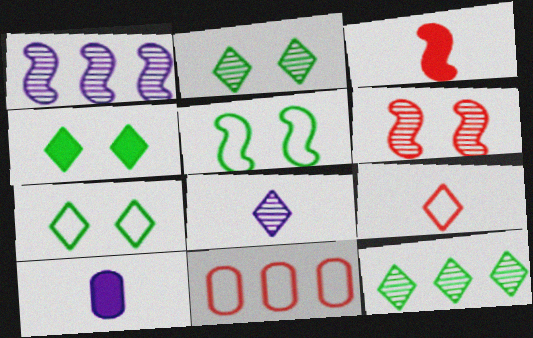[[1, 3, 5], 
[2, 4, 7]]